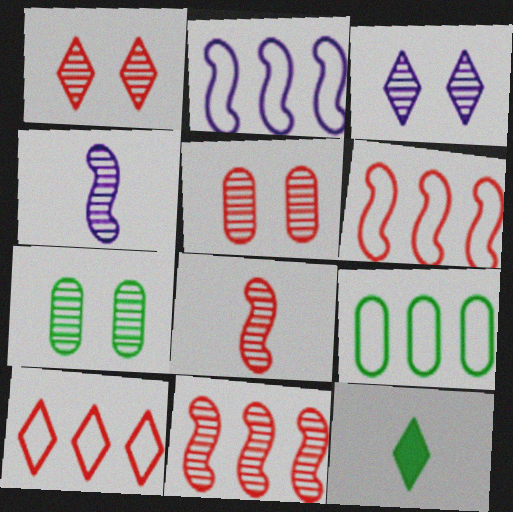[[2, 5, 12], 
[2, 9, 10], 
[3, 10, 12]]